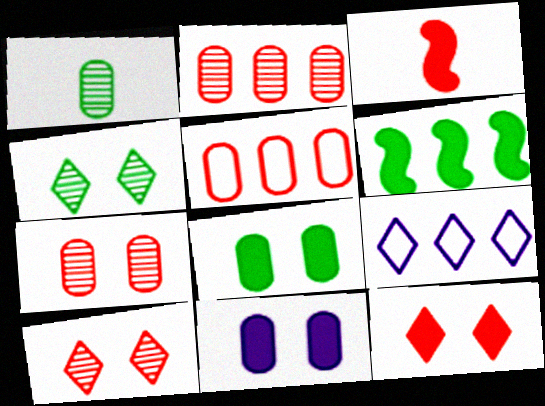[[1, 5, 11], 
[2, 6, 9], 
[3, 5, 10]]